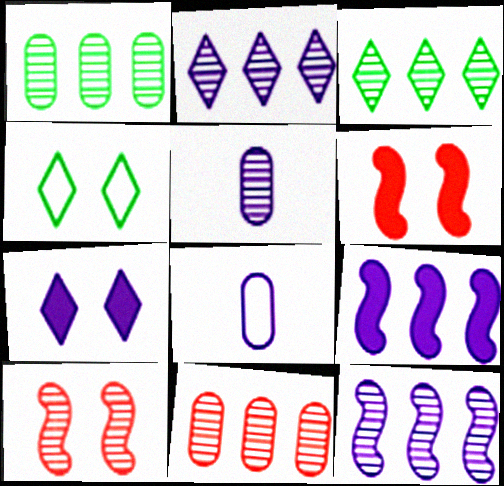[[3, 5, 10], 
[3, 6, 8], 
[3, 11, 12], 
[7, 8, 12]]